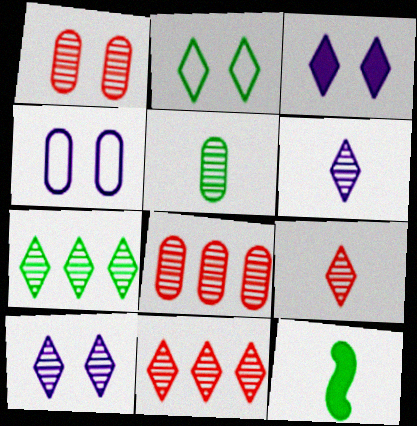[[4, 11, 12], 
[7, 9, 10]]